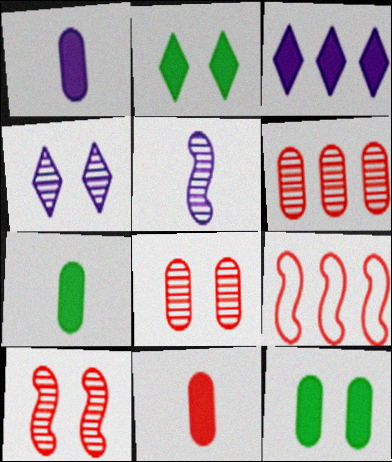[[1, 7, 11], 
[4, 7, 9]]